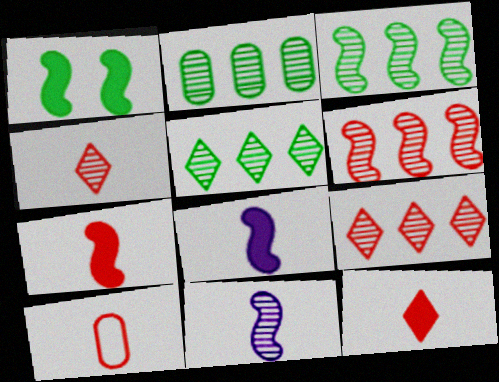[[2, 3, 5], 
[4, 7, 10]]